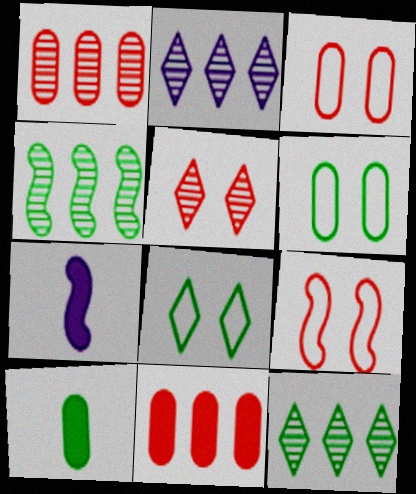[[1, 2, 4], 
[1, 7, 8], 
[2, 9, 10], 
[3, 7, 12], 
[4, 7, 9], 
[4, 8, 10]]